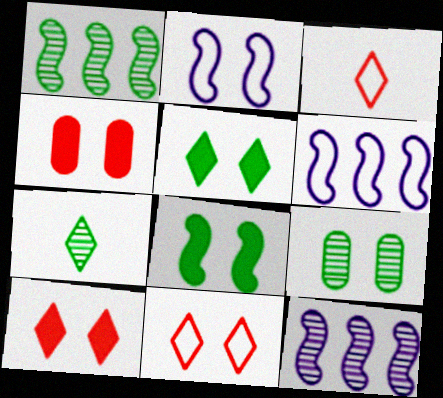[[1, 7, 9], 
[2, 9, 10], 
[4, 6, 7]]